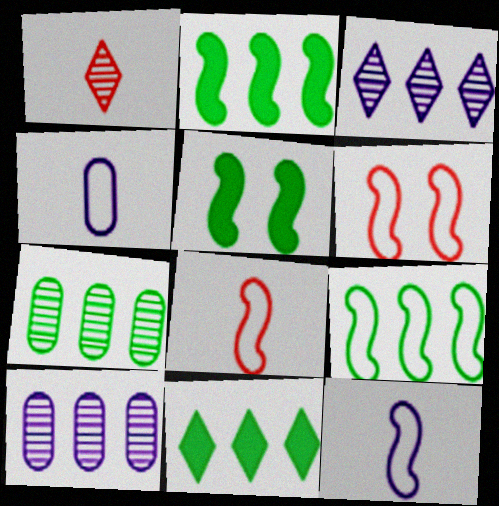[[6, 9, 12], 
[7, 9, 11]]